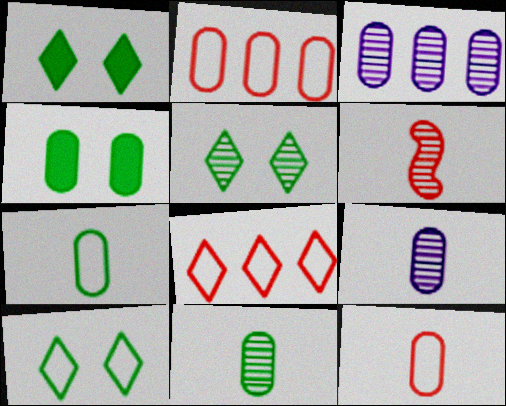[[1, 5, 10], 
[2, 4, 9], 
[3, 4, 12], 
[3, 5, 6]]